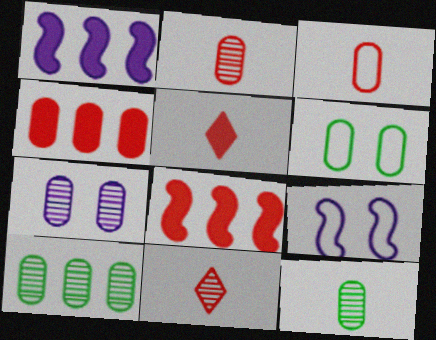[[1, 6, 11], 
[2, 7, 10], 
[5, 9, 10]]